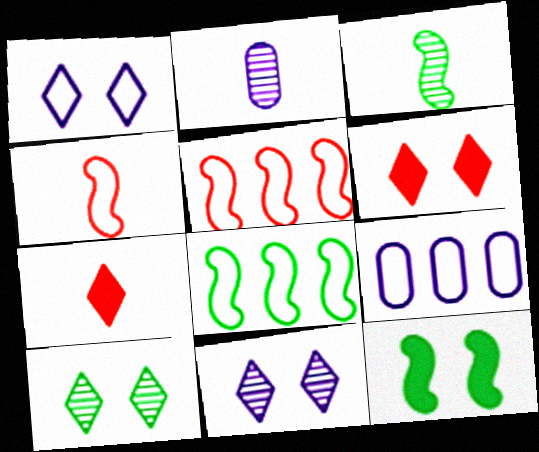[[1, 6, 10], 
[2, 6, 8], 
[3, 6, 9], 
[3, 8, 12]]